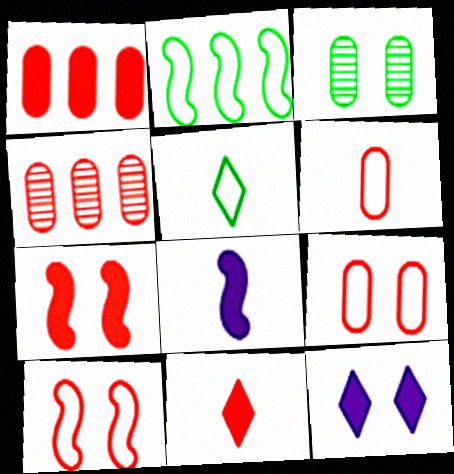[[1, 7, 11], 
[3, 10, 12], 
[4, 10, 11]]